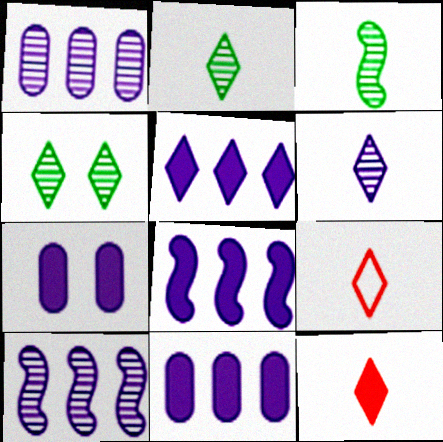[[4, 5, 9], 
[5, 8, 11]]